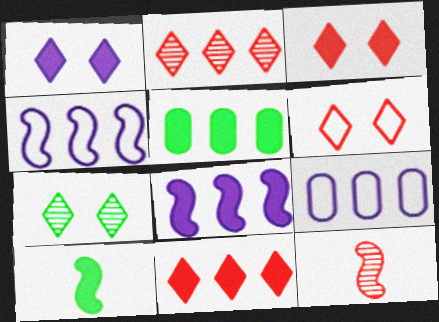[[1, 6, 7], 
[2, 4, 5], 
[5, 8, 11]]